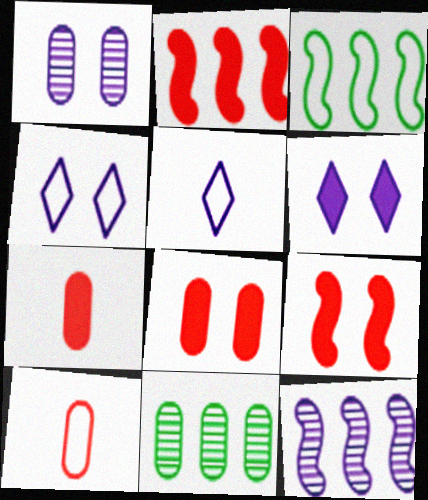[[2, 3, 12], 
[3, 4, 10], 
[5, 9, 11]]